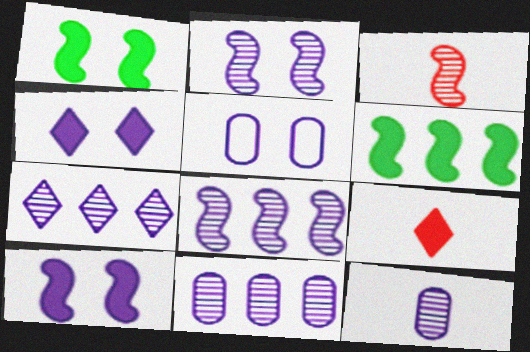[[2, 4, 5], 
[2, 7, 12], 
[7, 8, 11]]